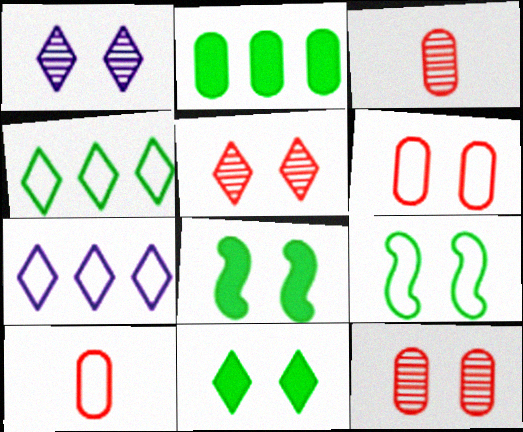[[1, 6, 8], 
[3, 7, 8], 
[7, 9, 10]]